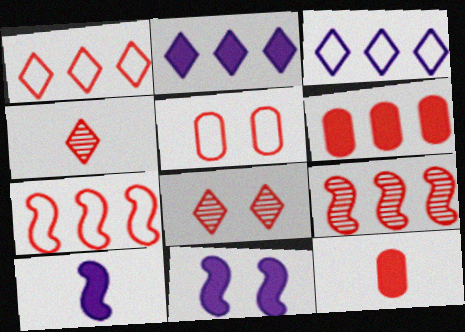[[1, 6, 9], 
[7, 8, 12]]